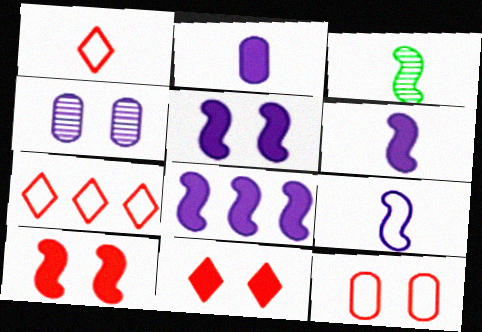[[1, 2, 3], 
[5, 6, 8]]